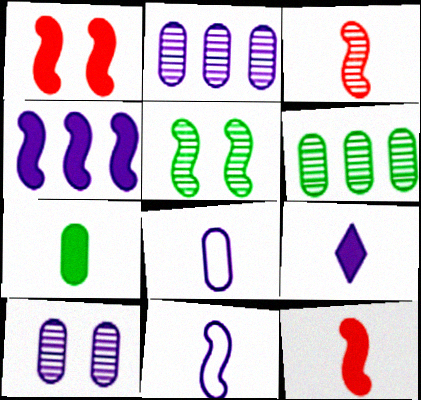[[7, 9, 12]]